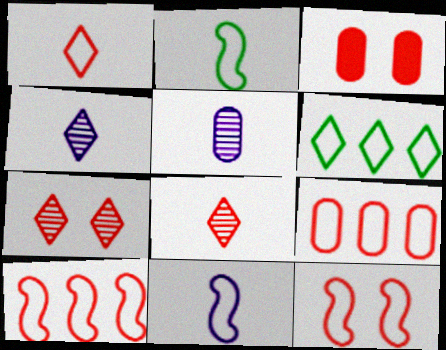[[1, 9, 12], 
[3, 7, 12], 
[3, 8, 10]]